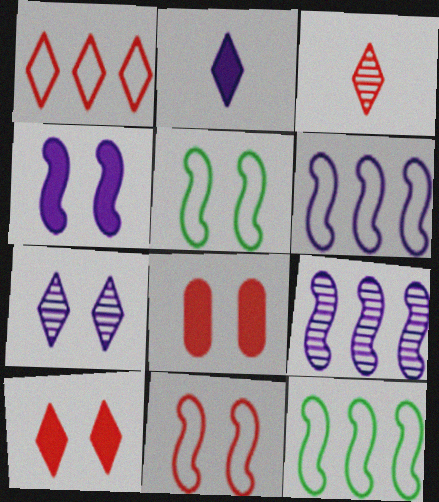[[1, 3, 10], 
[5, 7, 8]]